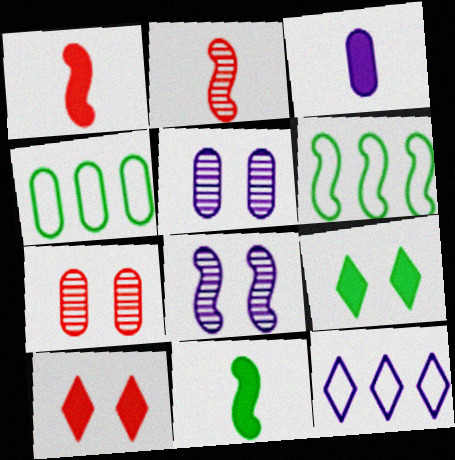[[1, 6, 8], 
[3, 4, 7], 
[3, 8, 12], 
[7, 11, 12]]